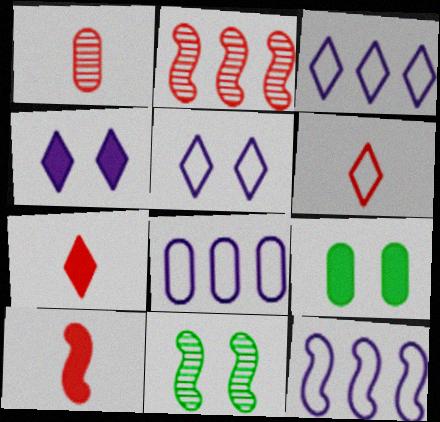[[1, 6, 10], 
[1, 8, 9], 
[3, 8, 12], 
[7, 8, 11], 
[10, 11, 12]]